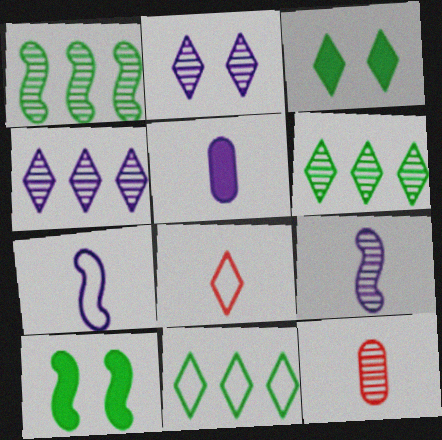[[1, 2, 12], 
[3, 4, 8]]